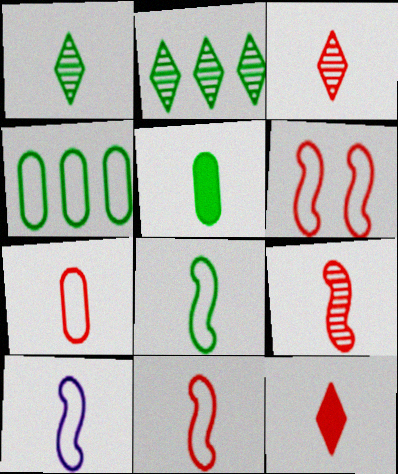[[1, 5, 8], 
[3, 5, 10], 
[7, 9, 12], 
[8, 10, 11]]